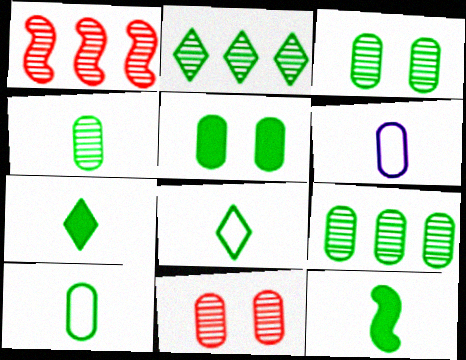[[3, 4, 9], 
[4, 8, 12], 
[5, 9, 10]]